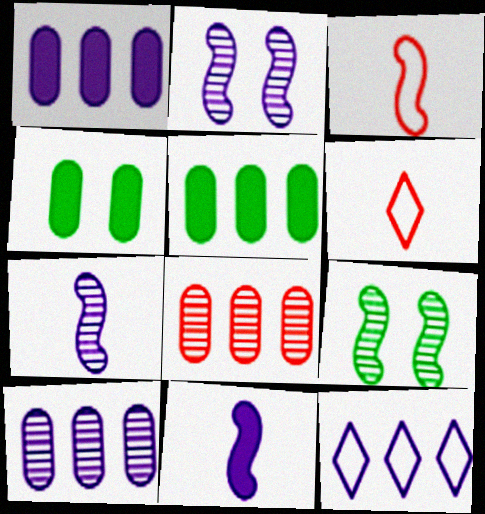[[1, 6, 9], 
[2, 5, 6]]